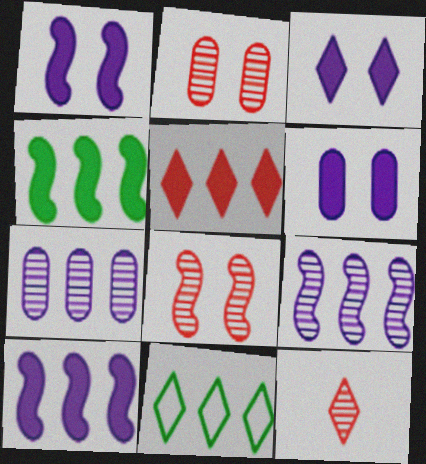[[1, 3, 6], 
[3, 11, 12]]